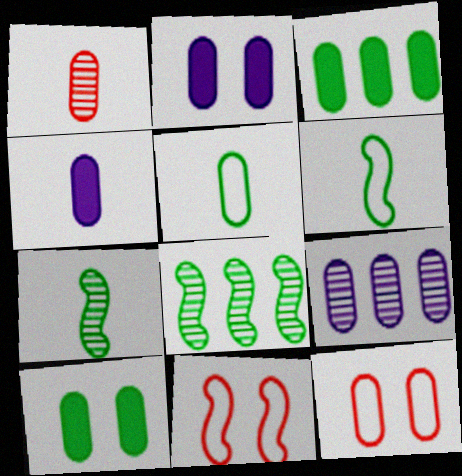[[1, 4, 5]]